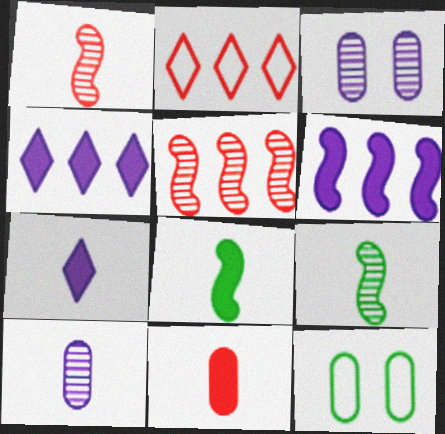[[1, 4, 12], 
[2, 3, 8], 
[5, 7, 12], 
[7, 8, 11]]